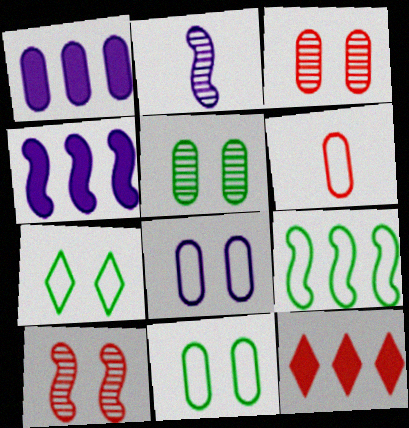[[1, 5, 6], 
[2, 11, 12], 
[6, 10, 12]]